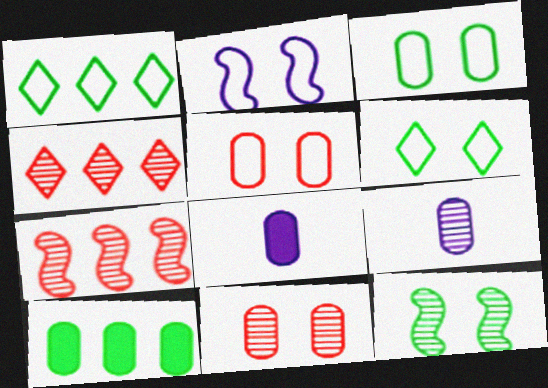[[2, 5, 6], 
[4, 9, 12], 
[5, 9, 10], 
[6, 7, 8]]